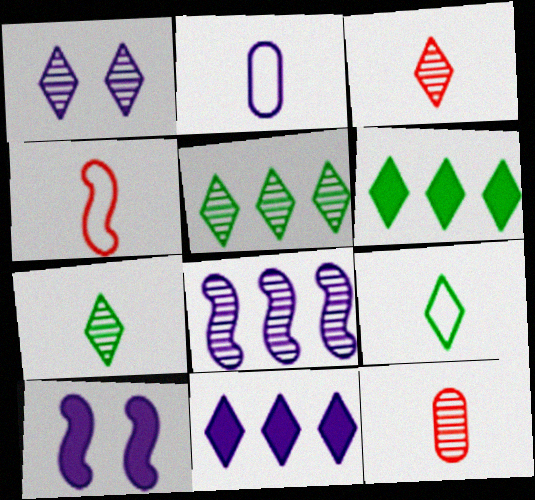[[1, 3, 5], 
[2, 4, 9]]